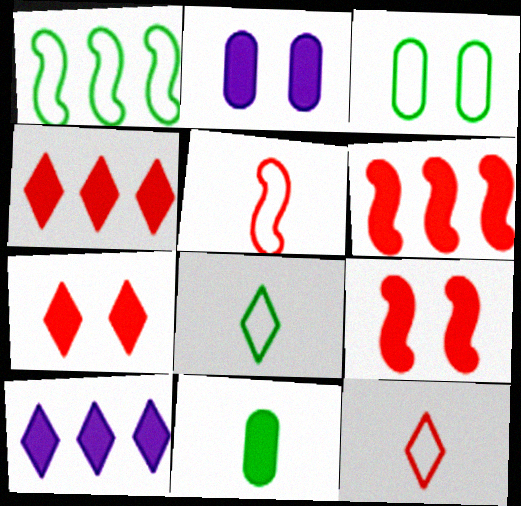[[1, 3, 8], 
[9, 10, 11]]